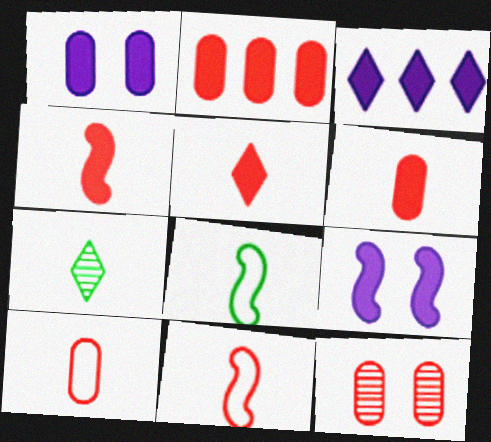[[2, 10, 12], 
[3, 8, 12], 
[4, 5, 6]]